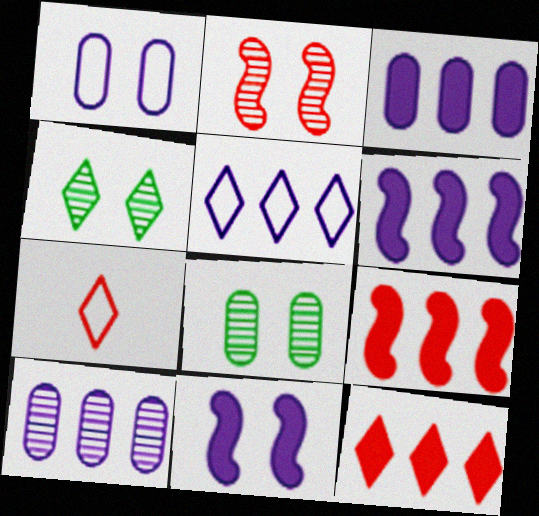[[5, 6, 10], 
[6, 7, 8]]